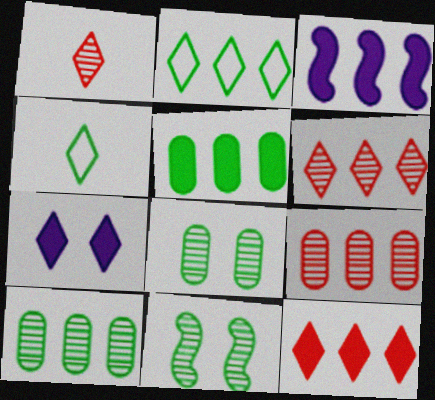[[1, 2, 7], 
[2, 3, 9], 
[3, 5, 12], 
[4, 5, 11], 
[4, 6, 7]]